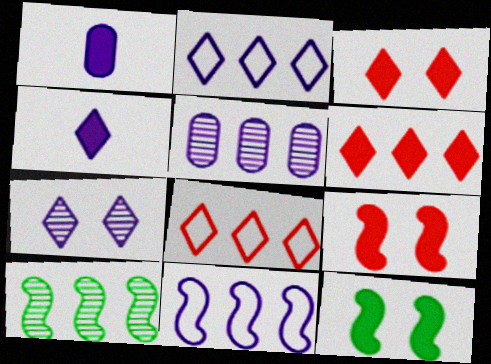[[1, 6, 12], 
[1, 7, 11], 
[2, 4, 7]]